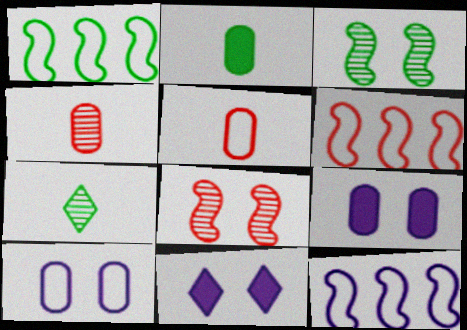[[1, 4, 11], 
[1, 6, 12], 
[6, 7, 9]]